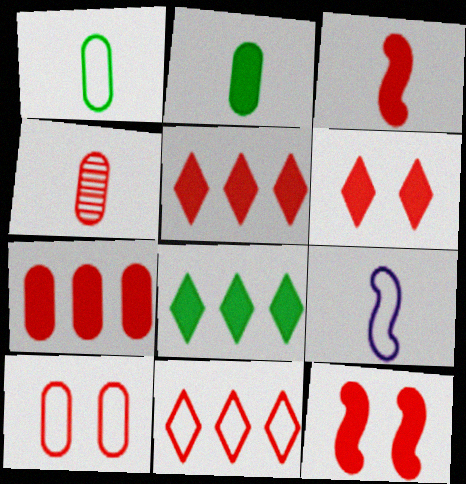[[3, 6, 7], 
[4, 7, 10], 
[4, 11, 12]]